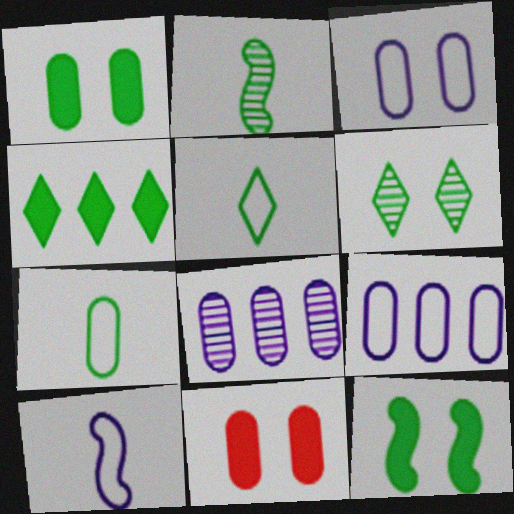[[4, 5, 6], 
[7, 8, 11]]